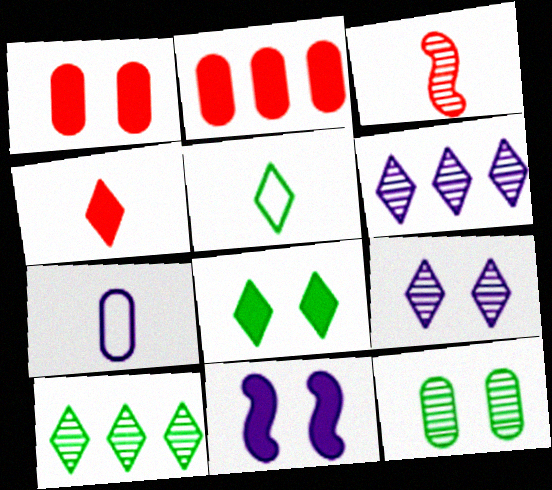[[1, 8, 11], 
[2, 7, 12], 
[3, 6, 12], 
[5, 8, 10], 
[6, 7, 11]]